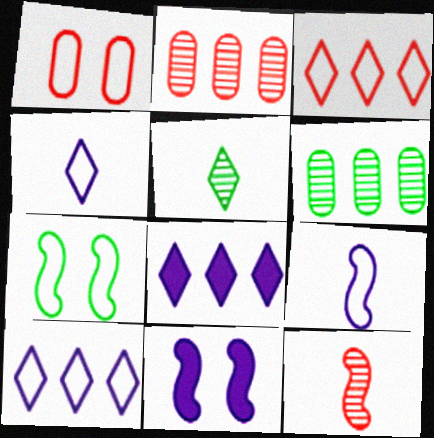[]